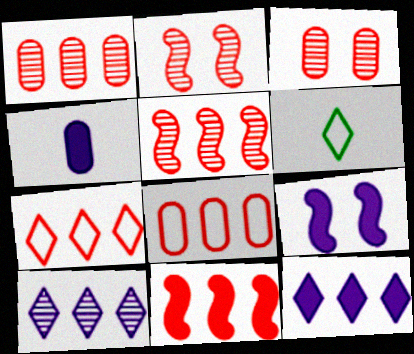[[1, 6, 9], 
[1, 7, 11], 
[4, 9, 12]]